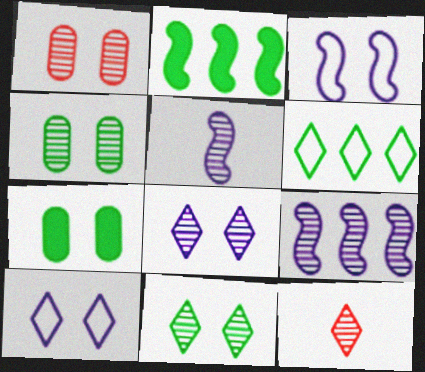[[4, 9, 12]]